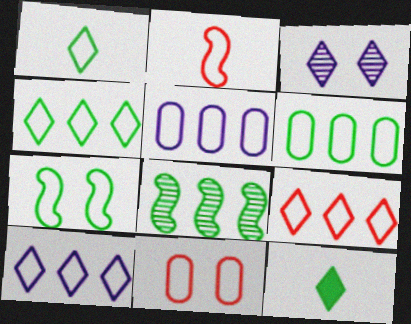[[1, 6, 7], 
[2, 9, 11], 
[3, 9, 12], 
[4, 9, 10]]